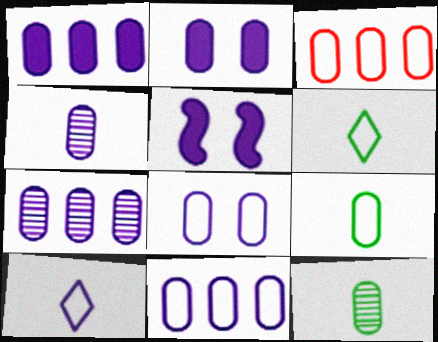[[1, 4, 8], 
[1, 7, 11], 
[2, 3, 12], 
[2, 4, 11], 
[3, 8, 9], 
[5, 7, 10]]